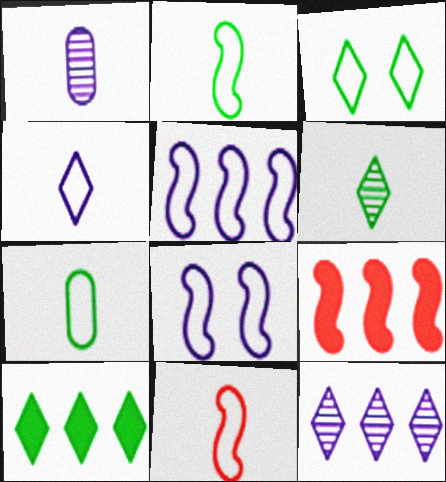[[1, 3, 9], 
[3, 6, 10], 
[4, 7, 11]]